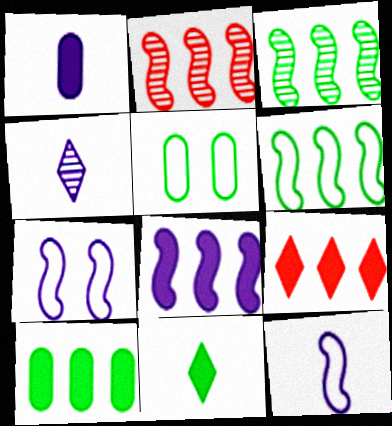[[1, 4, 12], 
[2, 6, 8], 
[3, 5, 11], 
[8, 9, 10]]